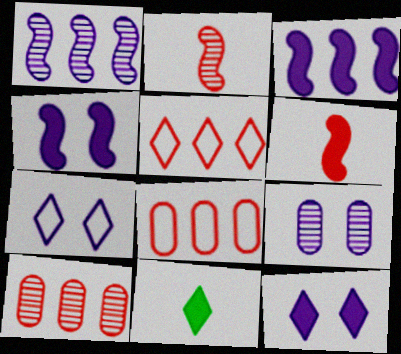[[4, 7, 9]]